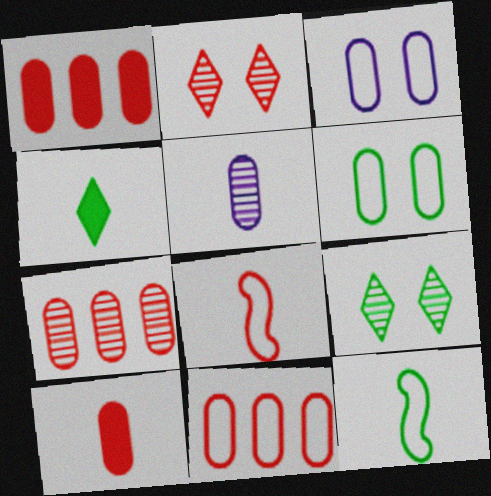[[1, 2, 8], 
[1, 5, 6], 
[1, 7, 11], 
[4, 5, 8]]